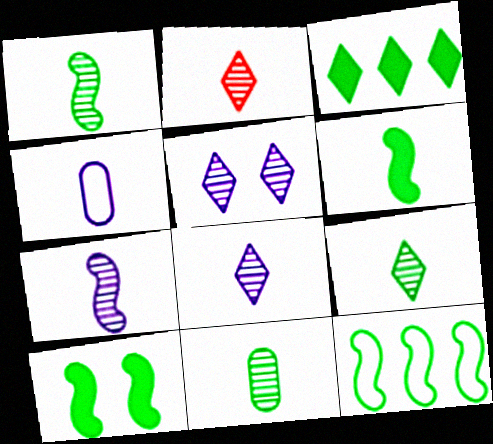[[1, 9, 11], 
[1, 10, 12], 
[2, 4, 6], 
[2, 7, 11], 
[2, 8, 9]]